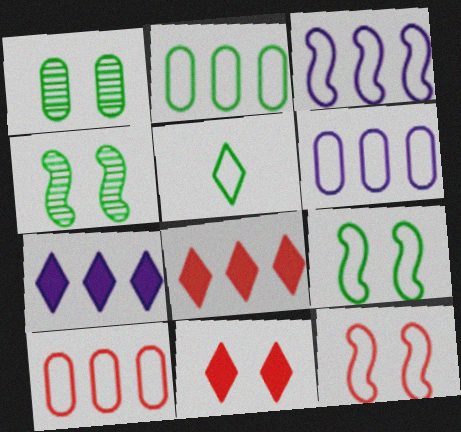[[2, 5, 9], 
[2, 6, 10], 
[5, 6, 12]]